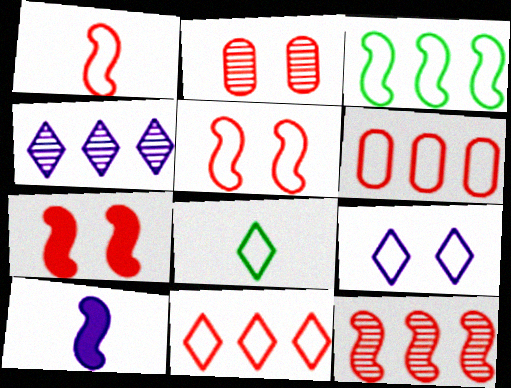[[1, 7, 12], 
[8, 9, 11]]